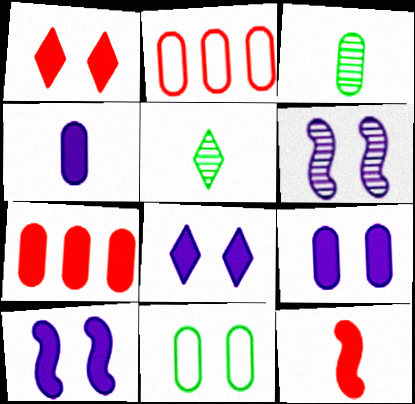[[1, 6, 11], 
[1, 7, 12], 
[2, 3, 9], 
[2, 5, 10], 
[8, 9, 10]]